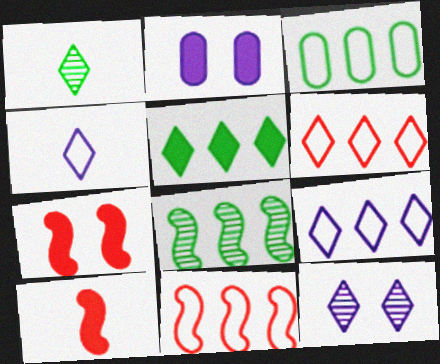[[1, 2, 11], 
[2, 5, 10], 
[3, 5, 8], 
[3, 9, 11], 
[3, 10, 12]]